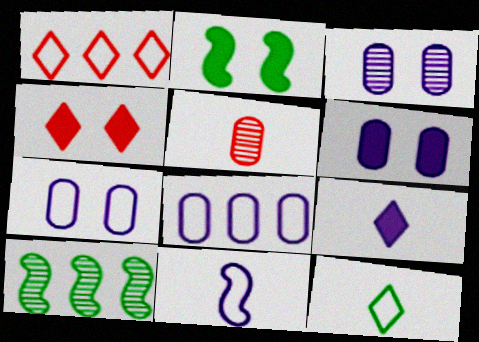[[2, 4, 6], 
[3, 6, 7]]